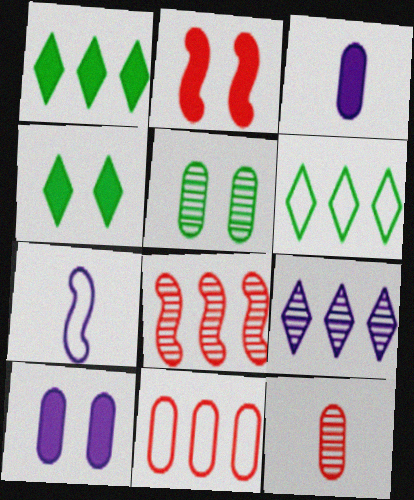[[1, 2, 3], 
[2, 4, 10], 
[3, 5, 11], 
[7, 9, 10]]